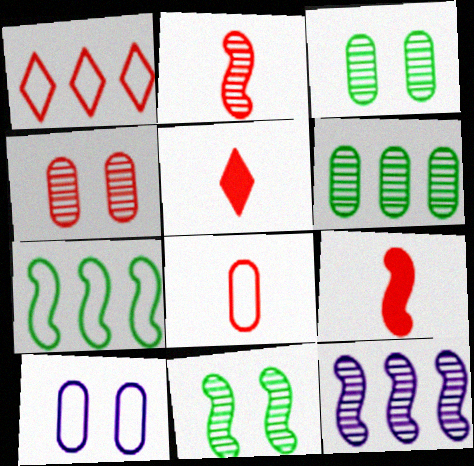[[1, 4, 9], 
[2, 5, 8], 
[2, 11, 12]]